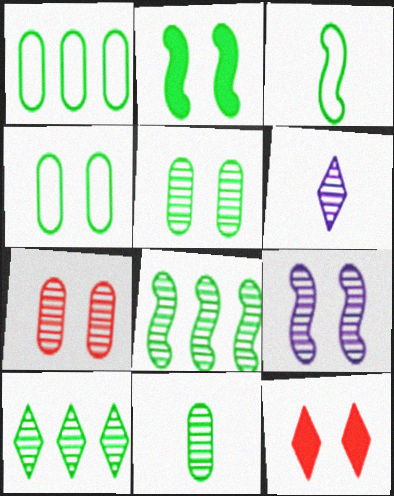[[2, 3, 8], 
[4, 9, 12], 
[6, 7, 8]]